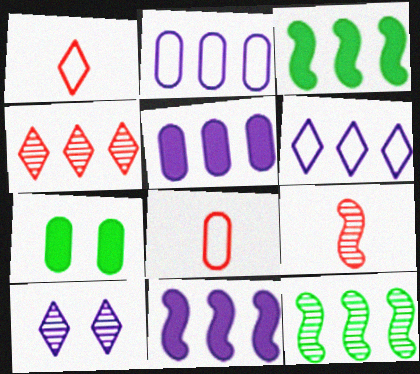[[2, 3, 4], 
[3, 8, 10], 
[6, 7, 9]]